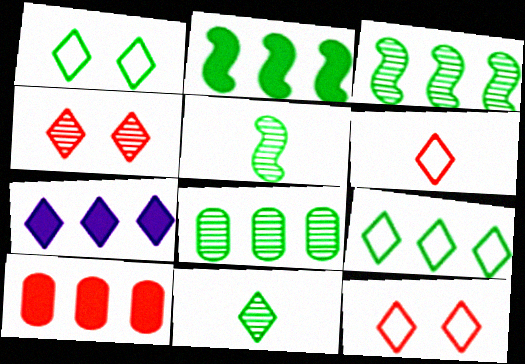[[2, 7, 10], 
[2, 8, 9], 
[7, 11, 12]]